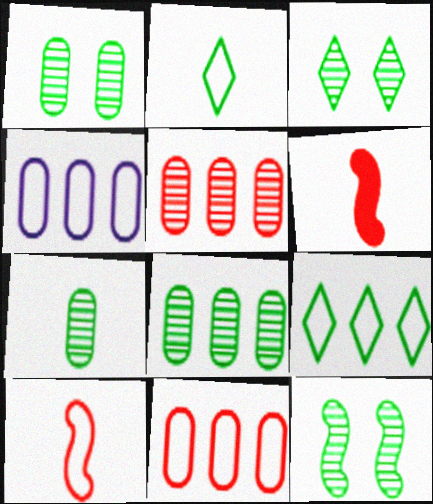[[1, 3, 12], 
[1, 7, 8], 
[3, 4, 6]]